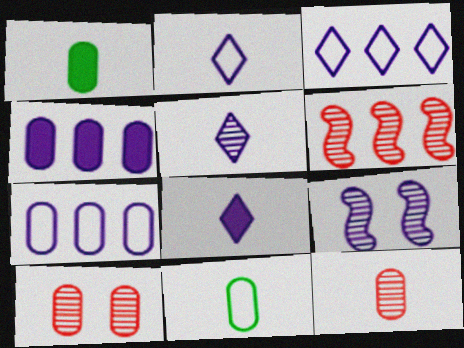[[1, 7, 10], 
[2, 4, 9], 
[2, 5, 8], 
[4, 10, 11], 
[7, 8, 9]]